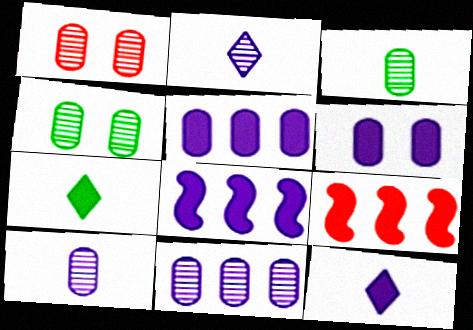[[1, 3, 11], 
[6, 7, 9], 
[6, 8, 12]]